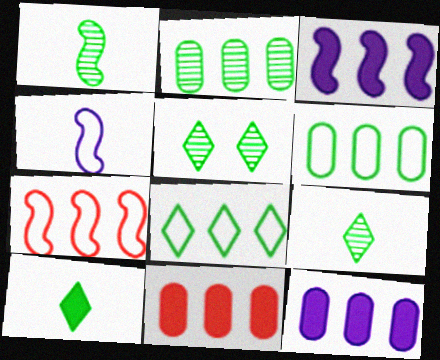[[1, 2, 5], 
[4, 5, 11], 
[5, 8, 10]]